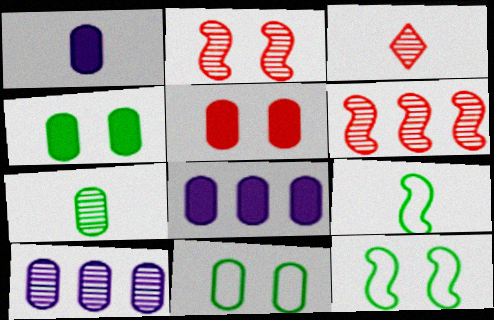[[1, 3, 9], 
[3, 8, 12]]